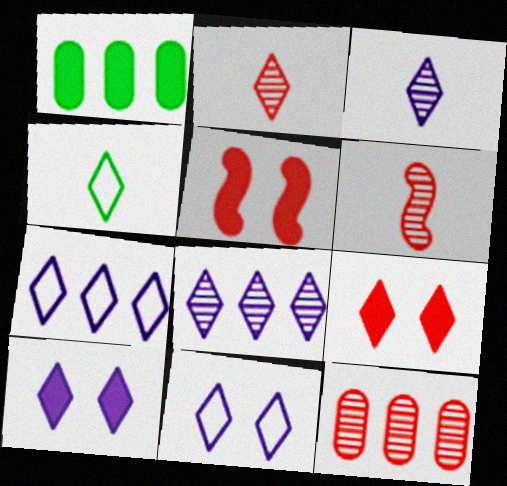[[1, 6, 11], 
[3, 7, 10], 
[4, 8, 9]]